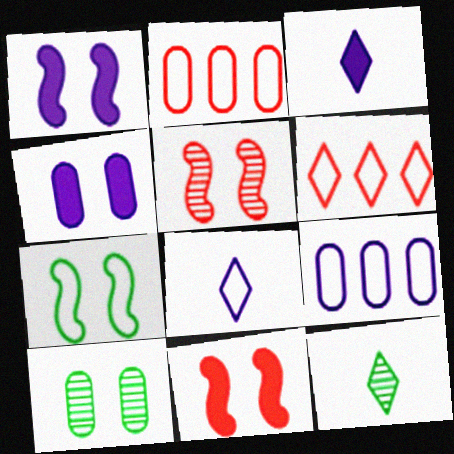[[1, 2, 12], 
[1, 5, 7], 
[2, 7, 8], 
[9, 11, 12]]